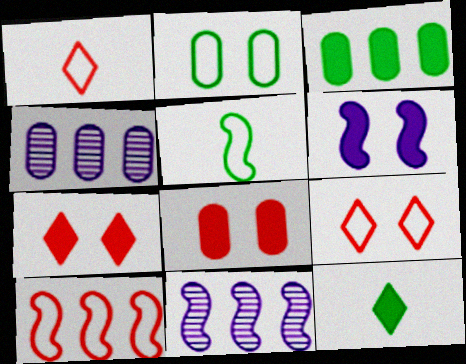[[4, 5, 7]]